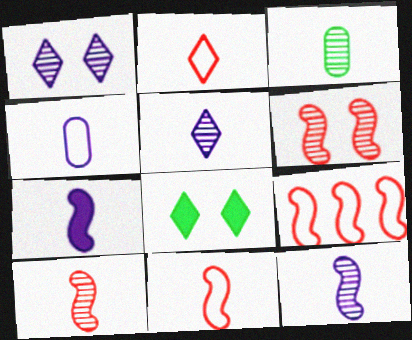[[2, 3, 7], 
[3, 5, 10], 
[4, 5, 7]]